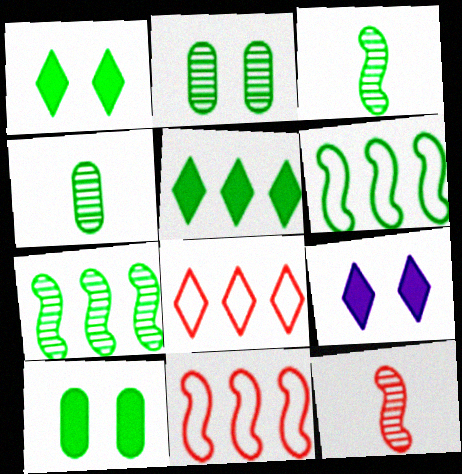[[1, 4, 6], 
[4, 9, 11]]